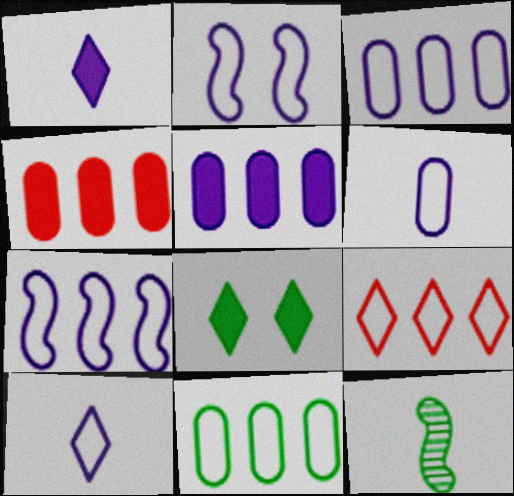[[2, 3, 10], 
[7, 9, 11], 
[8, 11, 12]]